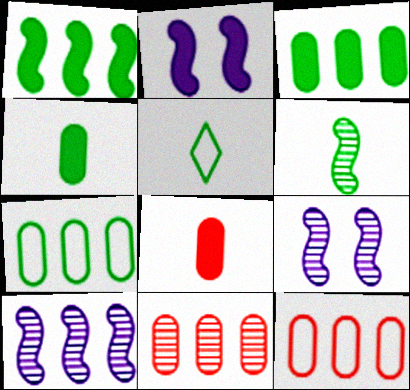[[2, 5, 11], 
[4, 5, 6]]